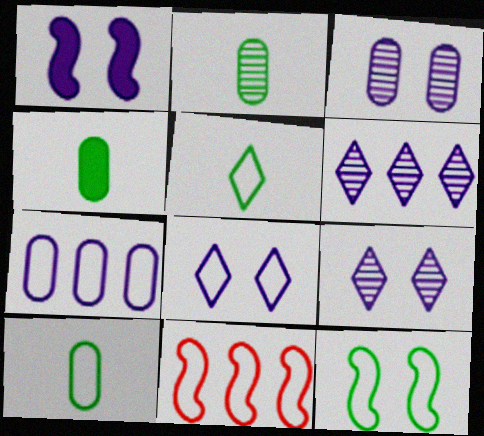[[1, 3, 8], 
[2, 4, 10], 
[4, 9, 11], 
[8, 10, 11]]